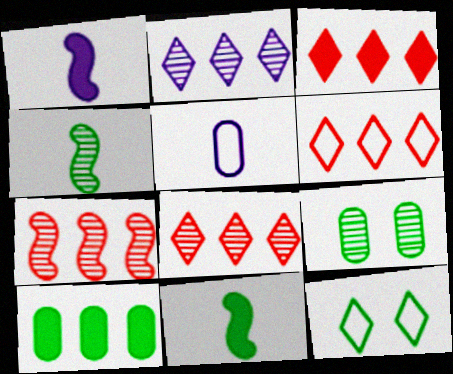[[1, 6, 9], 
[3, 6, 8], 
[4, 10, 12]]